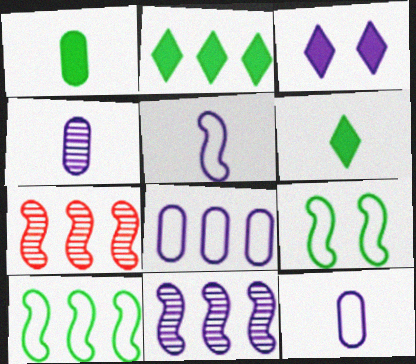[[2, 7, 8], 
[3, 11, 12]]